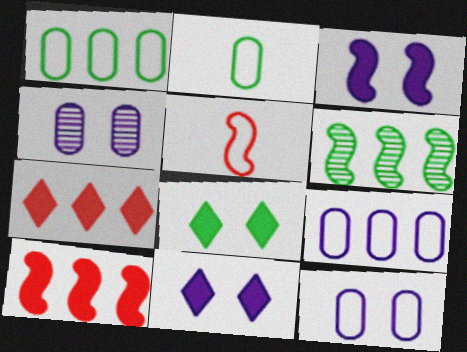[[2, 6, 8], 
[3, 5, 6], 
[6, 7, 9]]